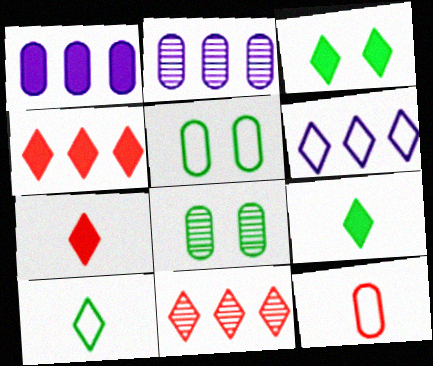[[1, 8, 12]]